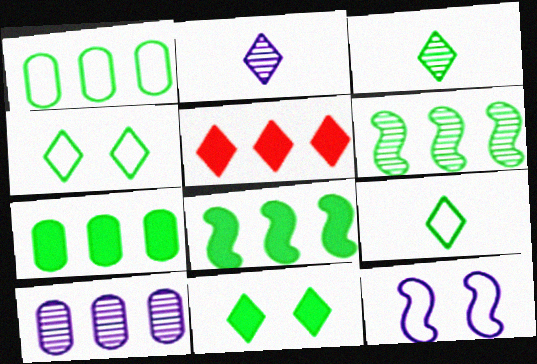[[2, 4, 5]]